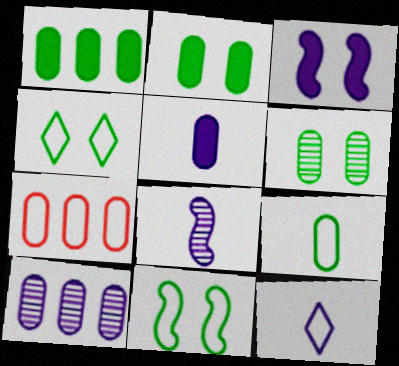[[1, 6, 9], 
[1, 7, 10], 
[3, 10, 12], 
[5, 6, 7], 
[5, 8, 12], 
[7, 11, 12]]